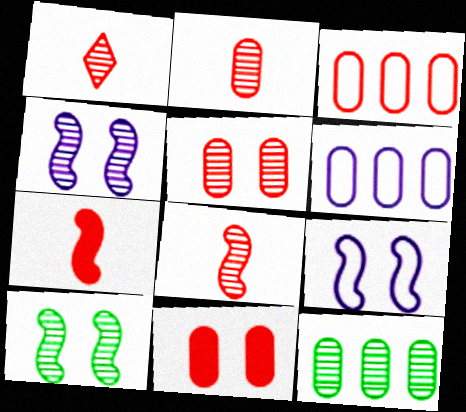[[1, 2, 8], 
[1, 4, 12], 
[2, 3, 11]]